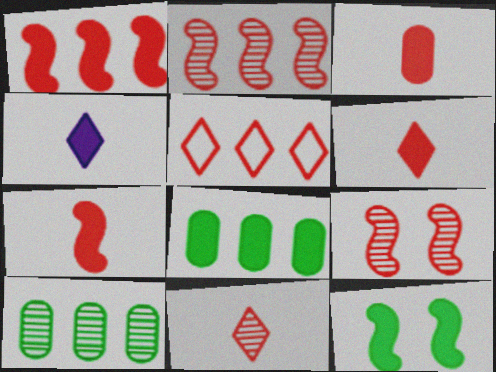[[3, 5, 9], 
[3, 6, 7]]